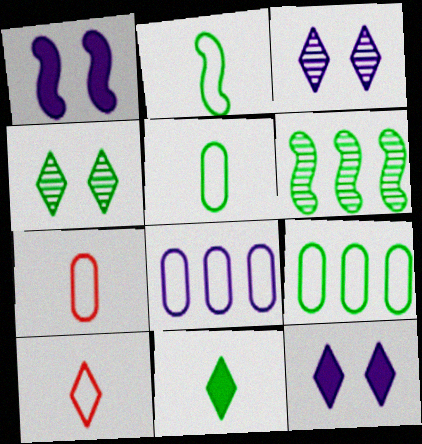[[6, 7, 12]]